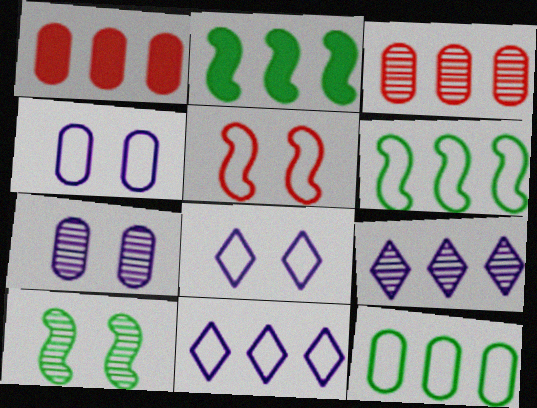[[1, 6, 9], 
[2, 3, 11]]